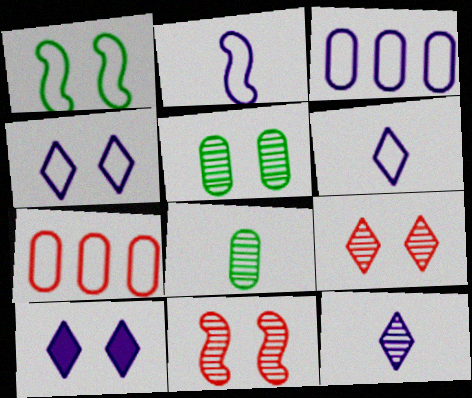[[1, 6, 7], 
[2, 3, 4]]